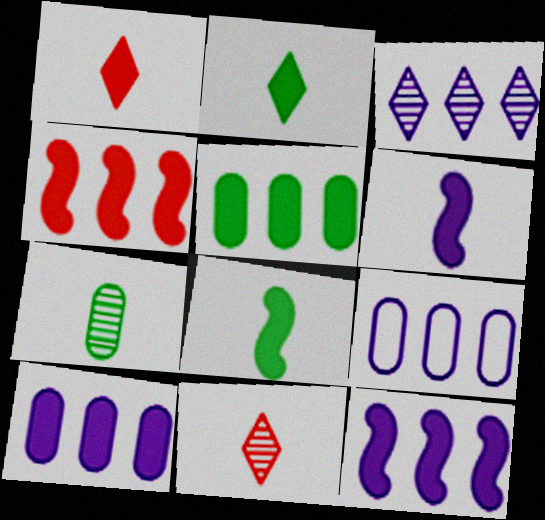[[3, 9, 12]]